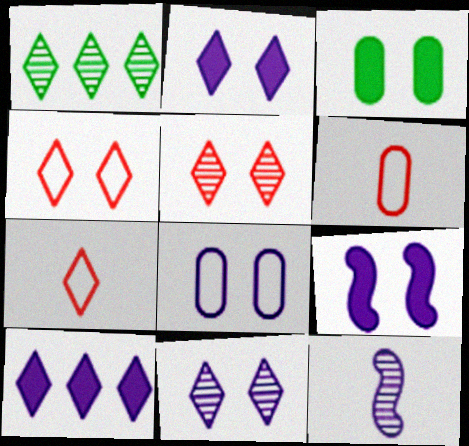[[1, 2, 7], 
[1, 6, 9], 
[8, 9, 11], 
[8, 10, 12]]